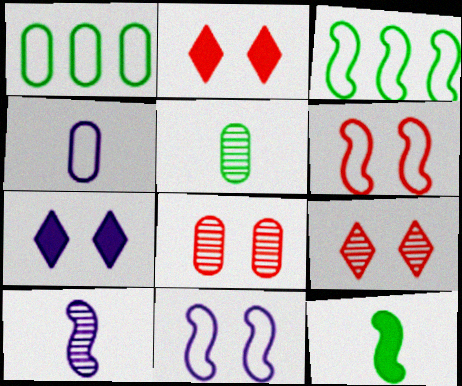[[1, 2, 10], 
[2, 6, 8]]